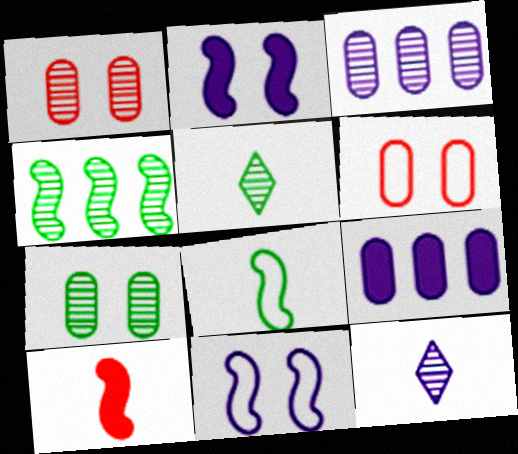[[1, 4, 12], 
[4, 5, 7], 
[4, 10, 11], 
[9, 11, 12]]